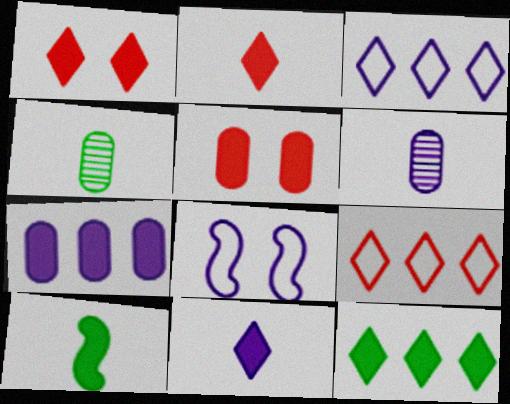[[1, 7, 10], 
[1, 11, 12]]